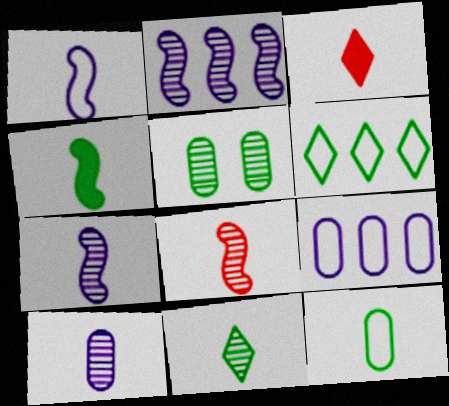[[1, 4, 8], 
[3, 7, 12], 
[4, 5, 6], 
[4, 11, 12], 
[8, 10, 11]]